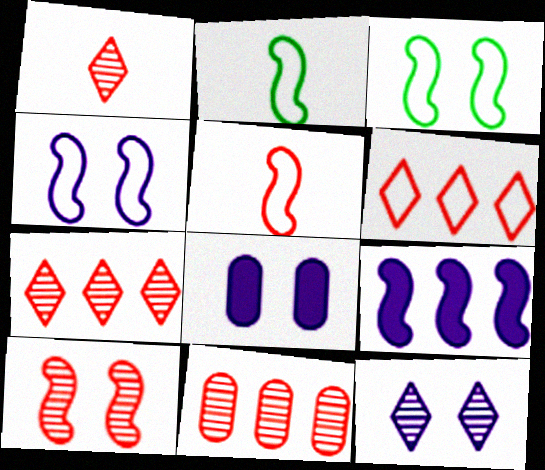[[1, 10, 11], 
[2, 7, 8], 
[2, 9, 10], 
[4, 8, 12]]